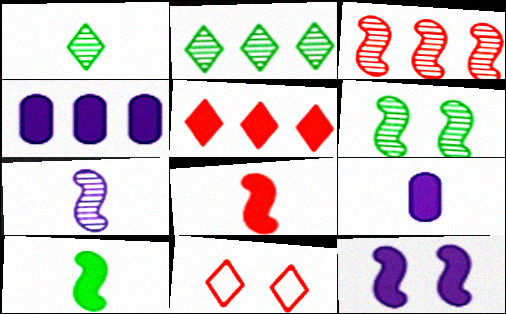[[3, 6, 7]]